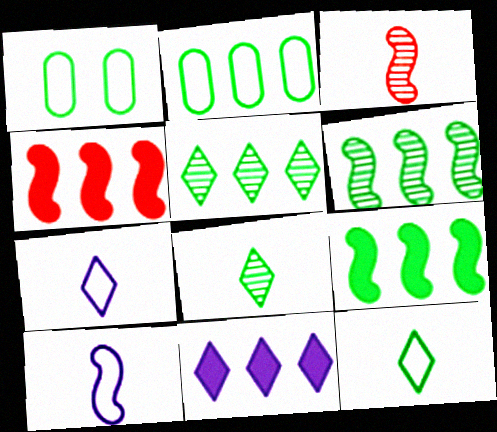[[1, 3, 11], 
[1, 8, 9], 
[2, 5, 9]]